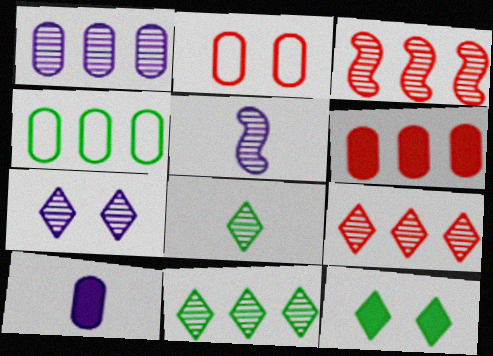[[1, 3, 11], 
[1, 4, 6], 
[1, 5, 7], 
[7, 8, 9]]